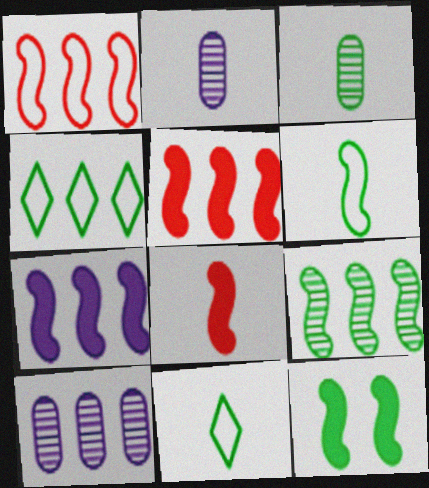[[1, 7, 9], 
[2, 8, 11], 
[3, 4, 12], 
[4, 5, 10], 
[6, 9, 12], 
[7, 8, 12]]